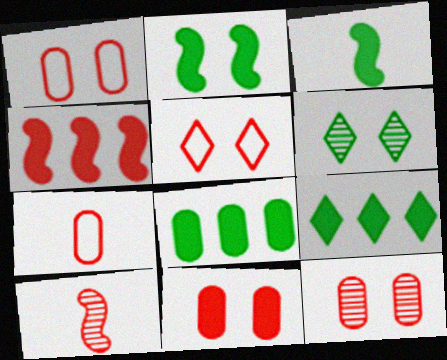[[1, 11, 12]]